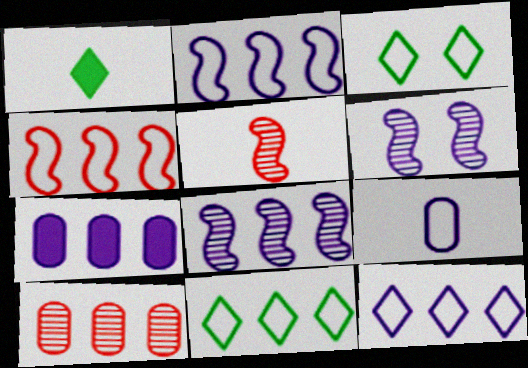[[1, 5, 9], 
[3, 4, 9], 
[3, 5, 7], 
[7, 8, 12]]